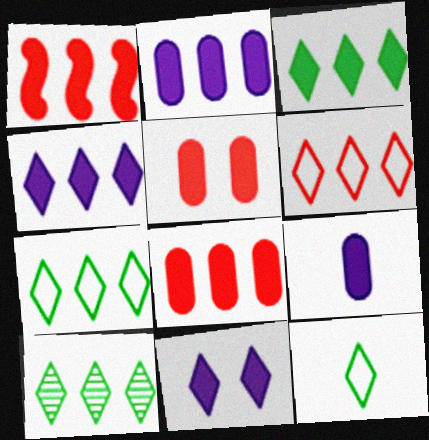[[1, 2, 3], 
[3, 7, 10], 
[4, 6, 10]]